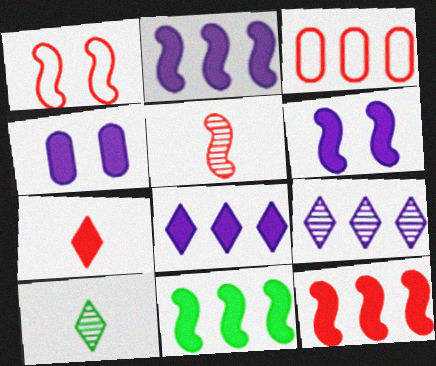[[1, 5, 12], 
[2, 11, 12], 
[3, 6, 10], 
[3, 9, 11], 
[4, 7, 11]]